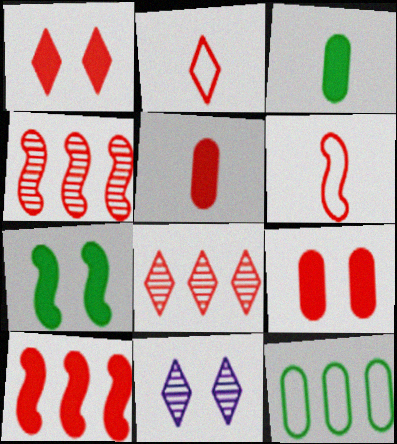[[1, 2, 8], 
[1, 5, 10], 
[2, 4, 9], 
[6, 8, 9]]